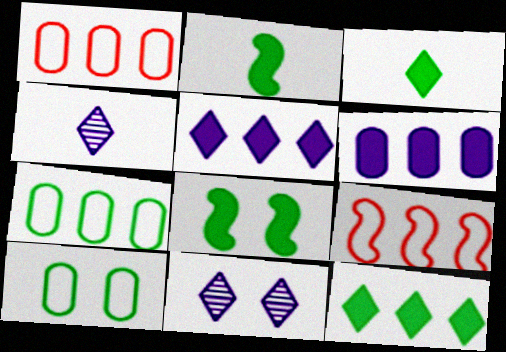[[1, 2, 11], 
[1, 4, 8]]